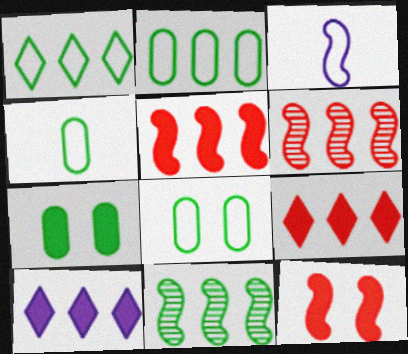[[2, 4, 8], 
[2, 6, 10], 
[3, 11, 12]]